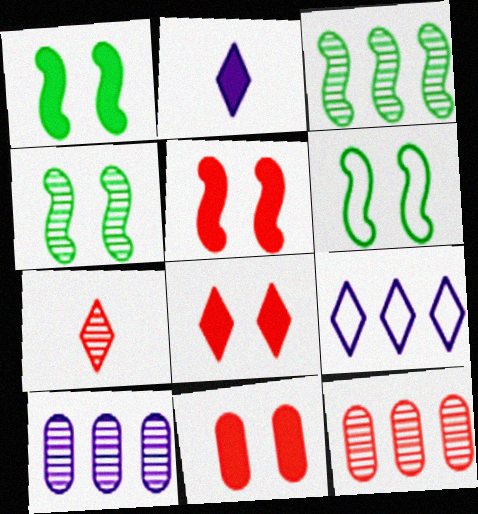[[1, 4, 6], 
[2, 6, 12], 
[4, 7, 10], 
[5, 8, 11]]